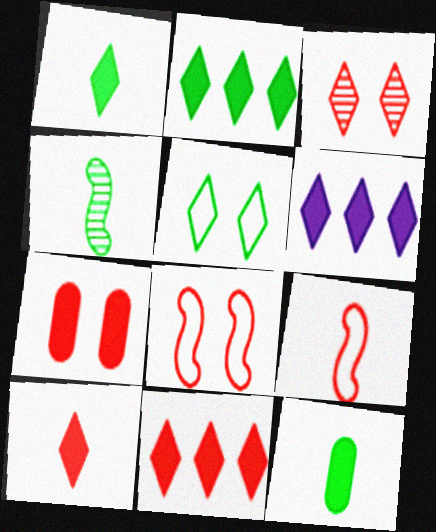[[2, 6, 11], 
[3, 7, 8]]